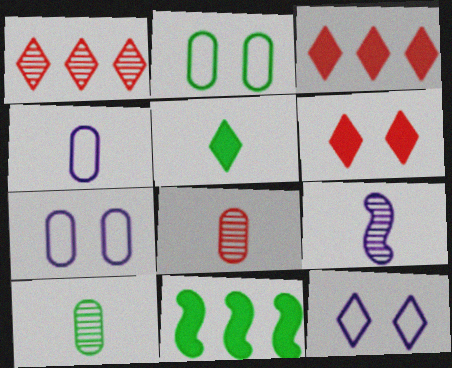[[1, 5, 12], 
[2, 3, 9], 
[8, 11, 12]]